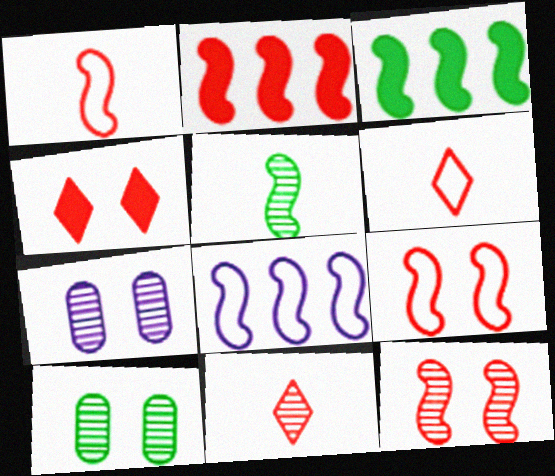[[1, 2, 12], 
[3, 6, 7]]